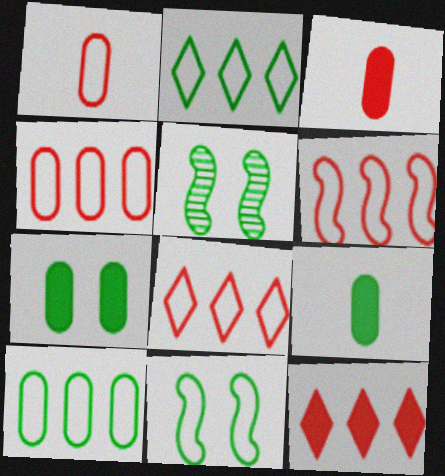[[2, 5, 9], 
[4, 6, 8]]